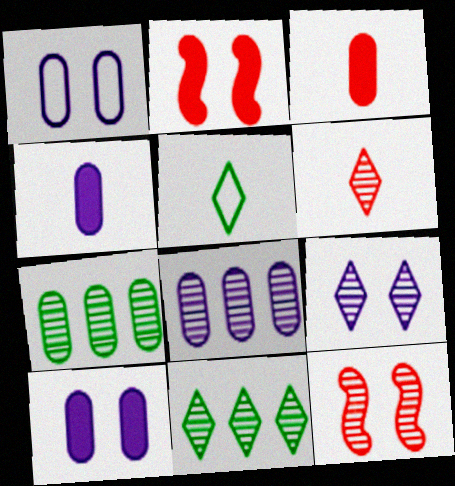[[1, 3, 7], 
[1, 4, 8], 
[2, 5, 8], 
[6, 9, 11]]